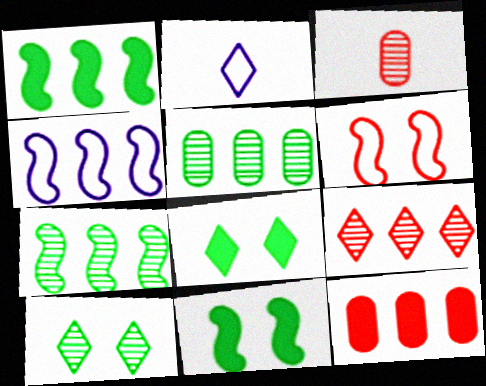[[2, 8, 9], 
[3, 4, 8]]